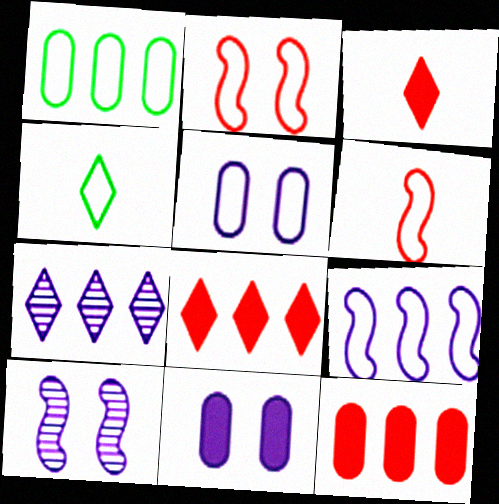[[1, 3, 10], 
[4, 10, 12]]